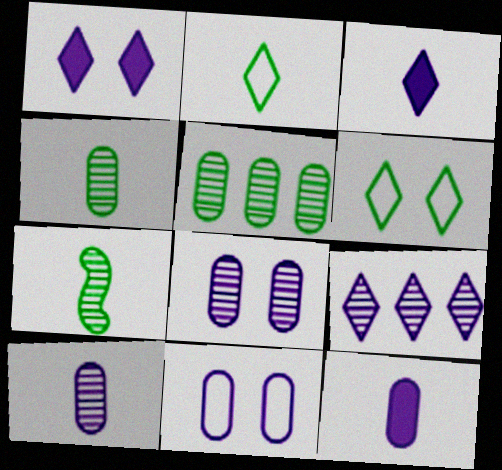[]